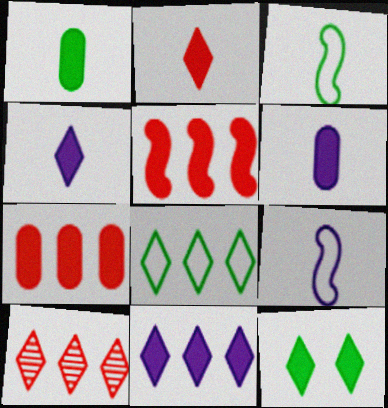[[2, 11, 12], 
[5, 6, 12], 
[8, 10, 11]]